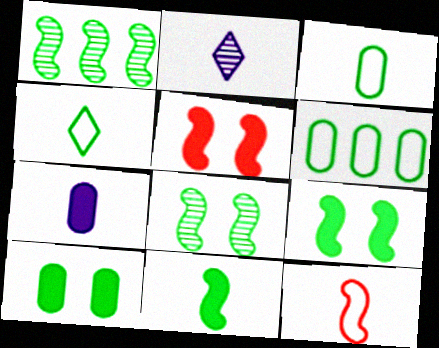[[1, 4, 10], 
[2, 5, 6]]